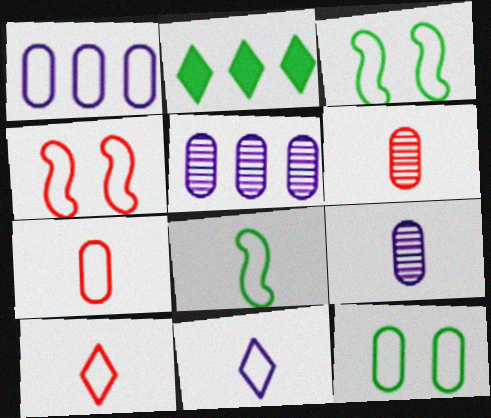[[1, 3, 10], 
[1, 7, 12], 
[2, 4, 9], 
[7, 8, 11]]